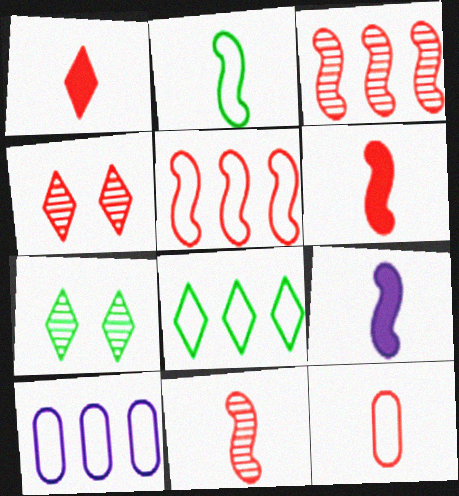[[1, 11, 12], 
[2, 9, 11], 
[5, 8, 10], 
[6, 7, 10]]